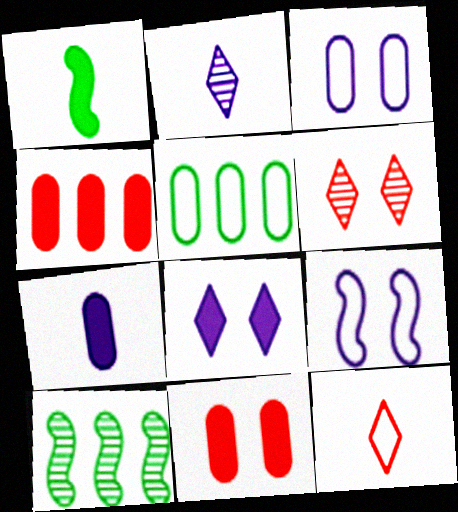[[1, 4, 8], 
[5, 9, 12]]